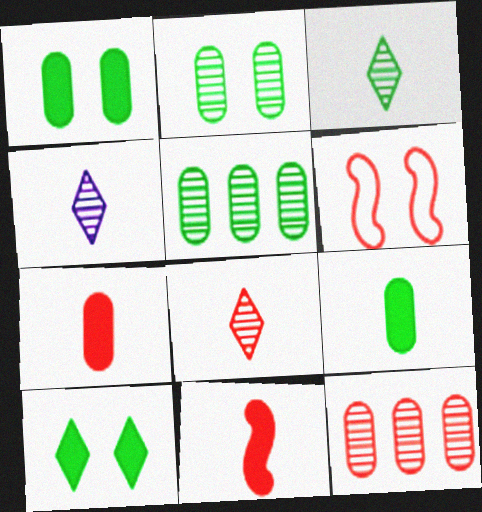[[3, 4, 8]]